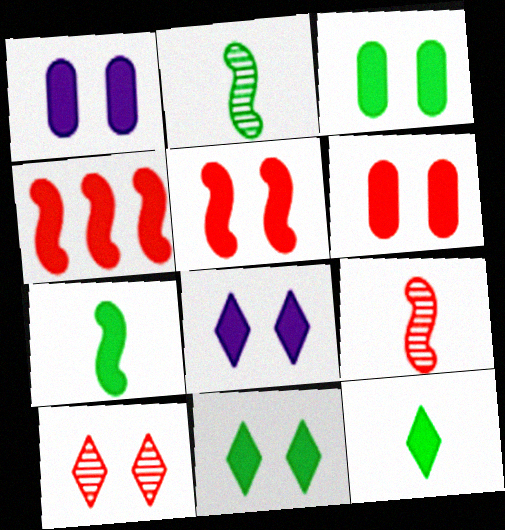[[1, 3, 6], 
[1, 4, 12], 
[1, 5, 11], 
[3, 5, 8]]